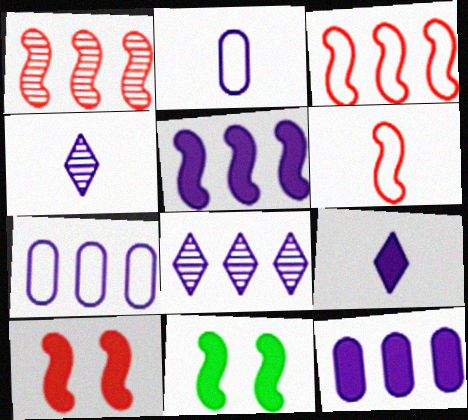[[1, 6, 10], 
[5, 7, 8]]